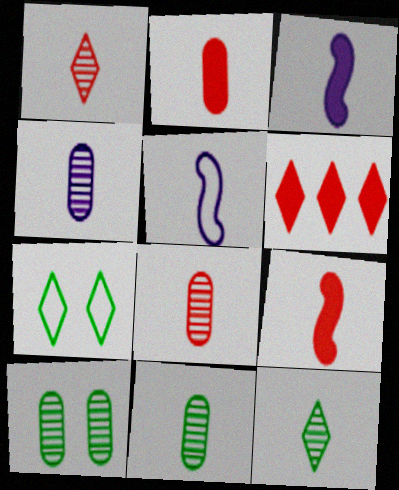[[2, 5, 12], 
[4, 8, 11], 
[5, 6, 10]]